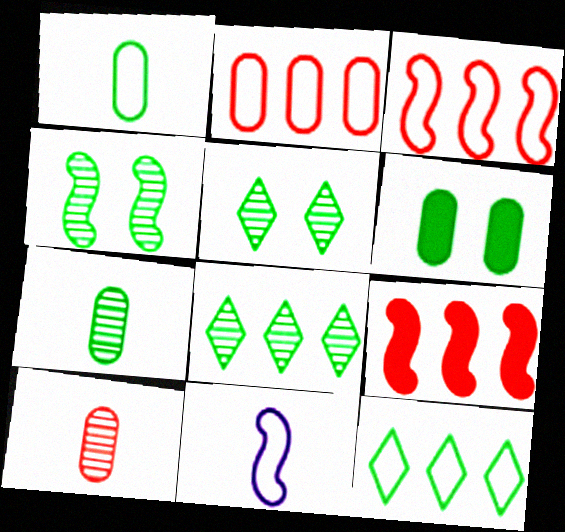[[4, 7, 8], 
[4, 9, 11]]